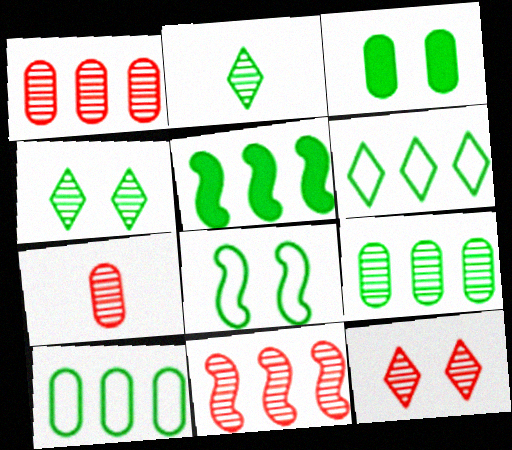[[3, 4, 8], 
[5, 6, 9], 
[7, 11, 12]]